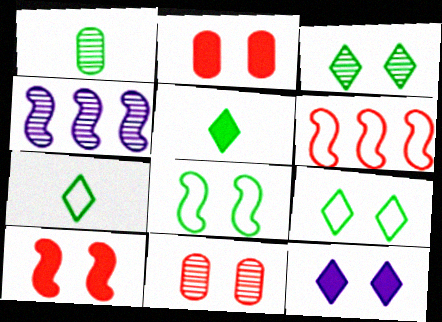[[1, 6, 12], 
[2, 4, 7], 
[8, 11, 12]]